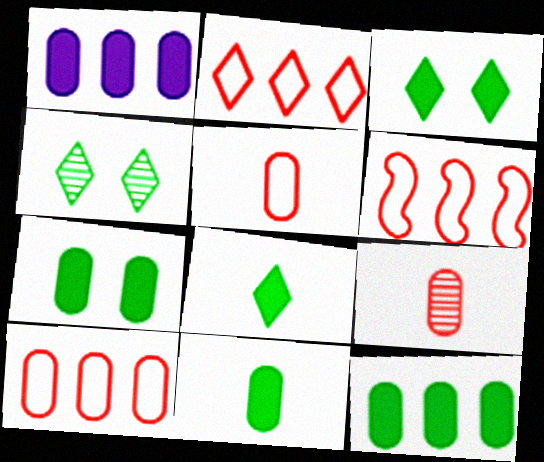[[2, 6, 10], 
[7, 11, 12]]